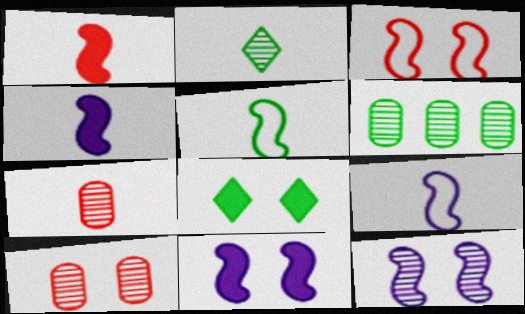[[5, 6, 8]]